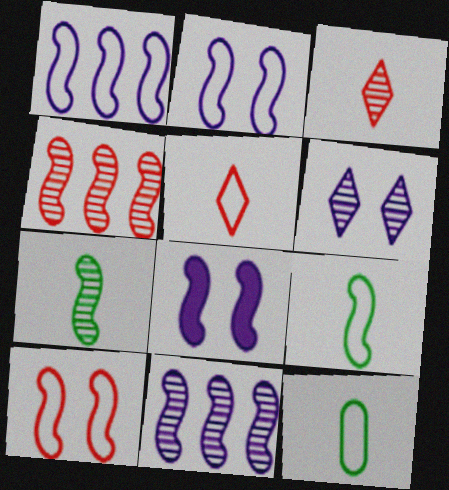[[1, 9, 10], 
[4, 8, 9]]